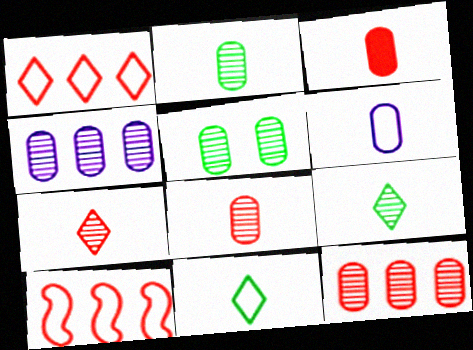[[2, 3, 6], 
[4, 5, 8]]